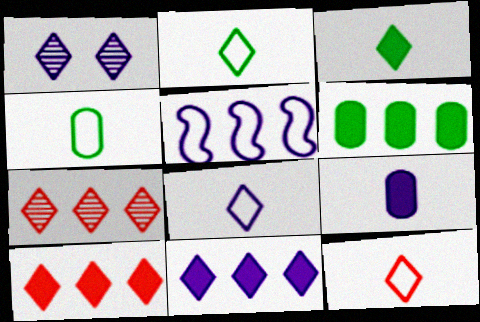[[1, 2, 10], 
[1, 5, 9], 
[1, 8, 11], 
[2, 8, 12], 
[5, 6, 7]]